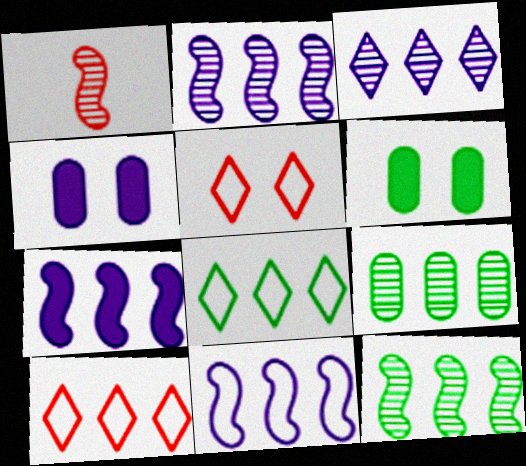[[1, 4, 8], 
[2, 7, 11], 
[7, 9, 10]]